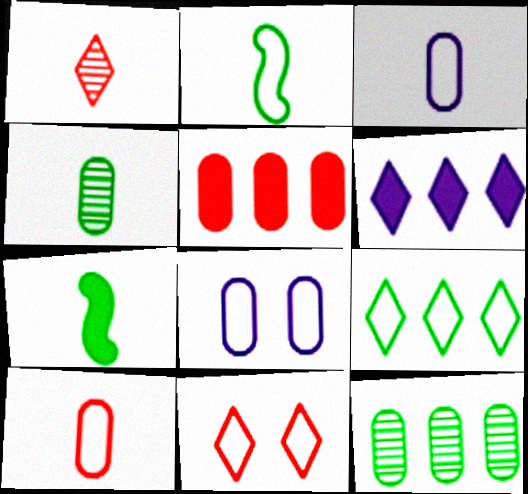[[1, 3, 7], 
[4, 5, 8]]